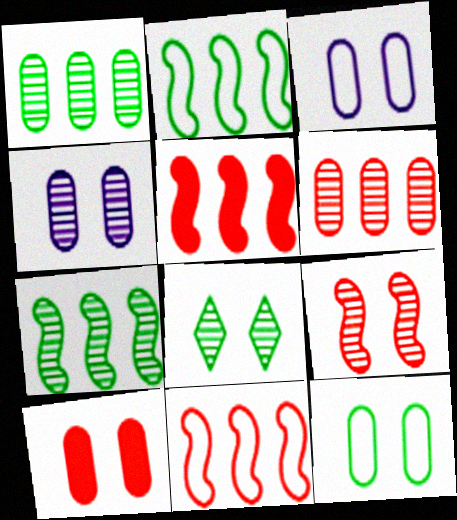[[4, 8, 9], 
[4, 10, 12]]